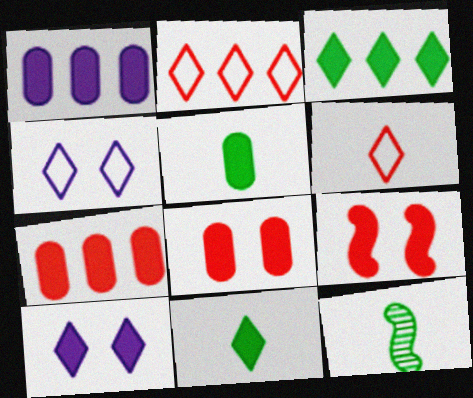[[1, 5, 8], 
[1, 9, 11], 
[4, 7, 12]]